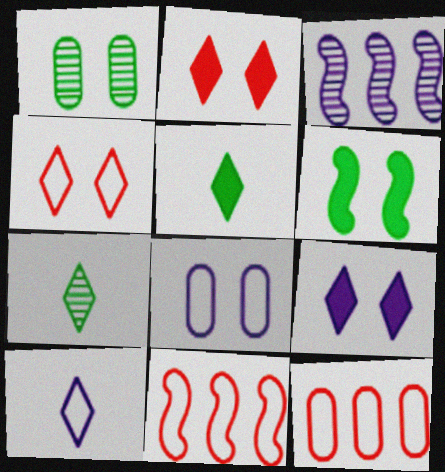[]